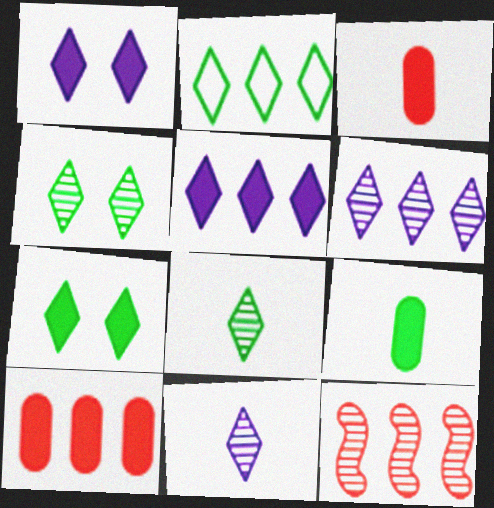[[2, 7, 8]]